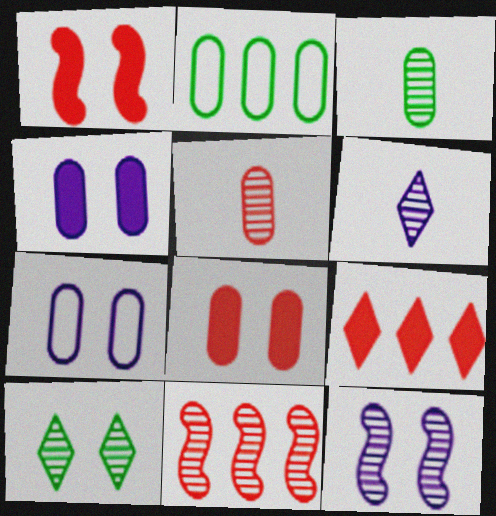[[1, 2, 6], 
[1, 7, 10], 
[2, 4, 5]]